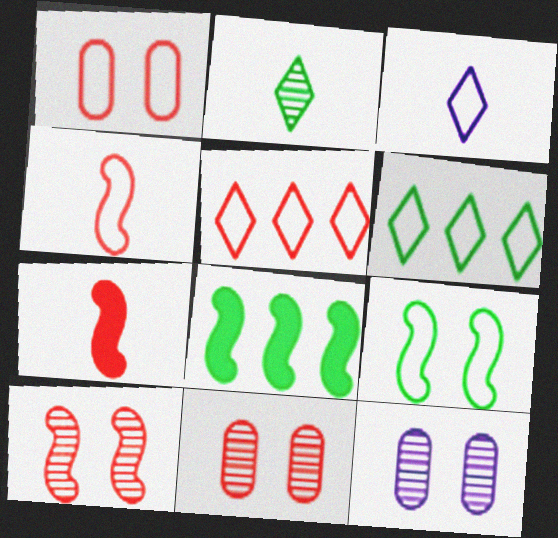[[1, 4, 5], 
[3, 8, 11], 
[5, 7, 11], 
[6, 7, 12]]